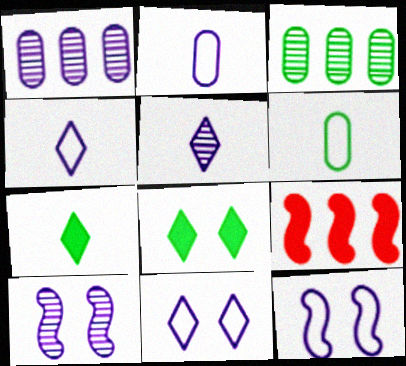[[1, 5, 10]]